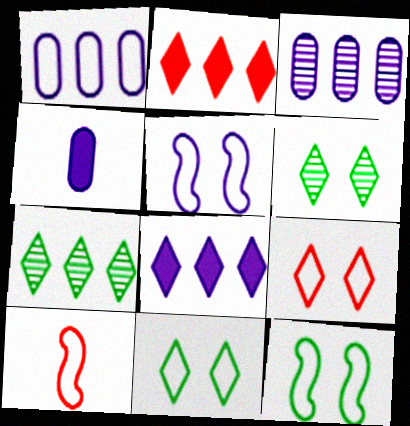[[1, 10, 11]]